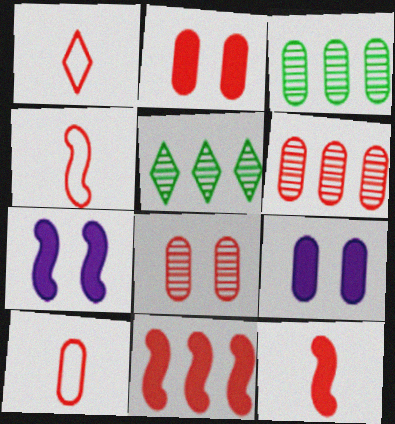[[1, 3, 7], 
[1, 4, 10], 
[1, 8, 11], 
[2, 6, 10], 
[3, 9, 10], 
[4, 5, 9], 
[5, 7, 10]]